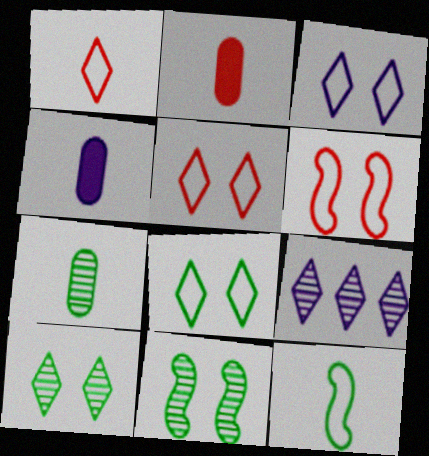[[3, 5, 8]]